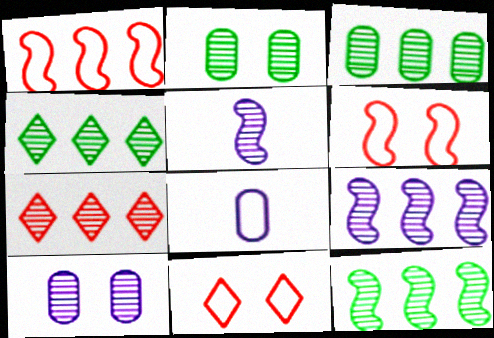[[2, 5, 7], 
[3, 4, 12], 
[3, 7, 9]]